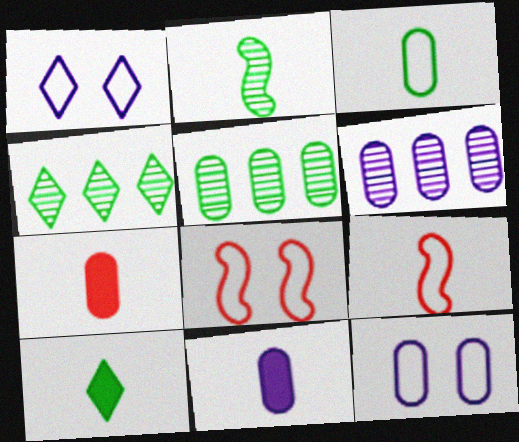[[2, 3, 10], 
[4, 8, 11], 
[5, 7, 12], 
[6, 8, 10], 
[6, 11, 12]]